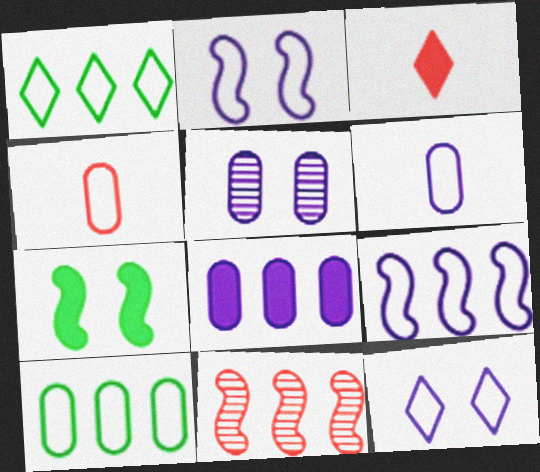[[1, 2, 4], 
[1, 8, 11], 
[3, 7, 8], 
[5, 6, 8], 
[6, 9, 12]]